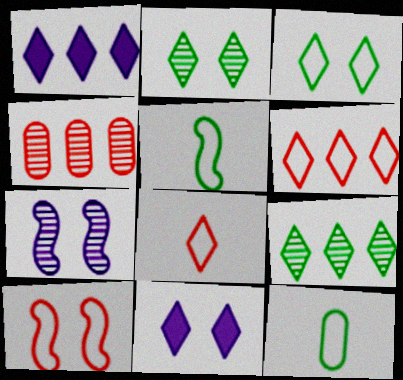[[1, 2, 8], 
[1, 6, 9], 
[4, 5, 11], 
[8, 9, 11]]